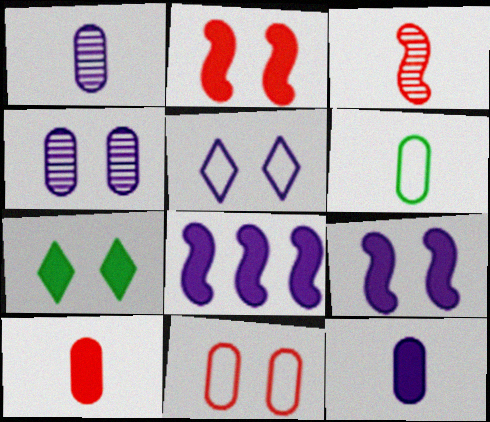[[1, 5, 8], 
[1, 6, 10], 
[4, 5, 9], 
[7, 8, 10]]